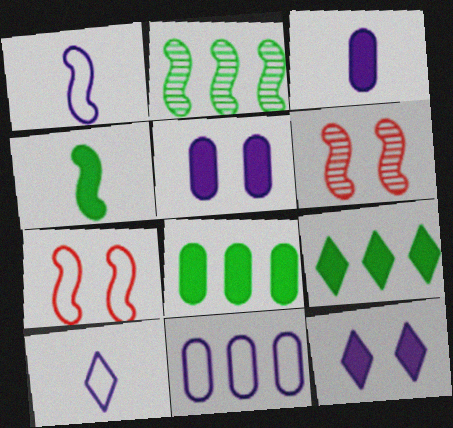[[6, 8, 10]]